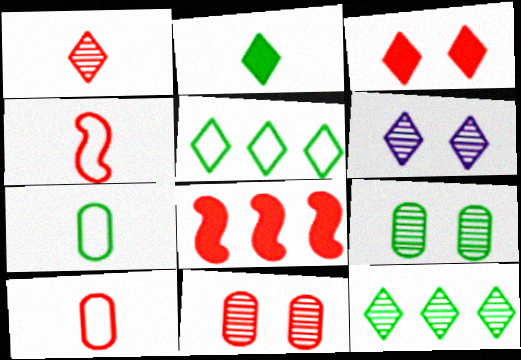[[1, 6, 12], 
[6, 7, 8]]